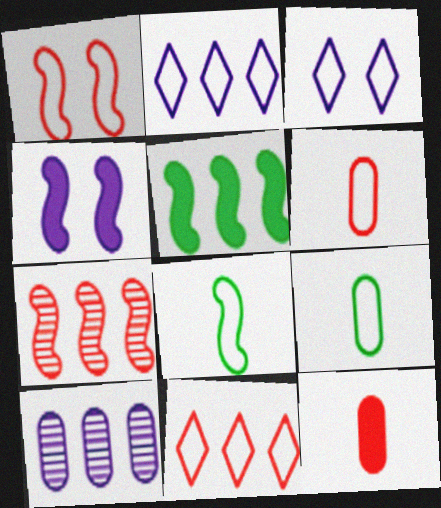[[1, 2, 9], 
[1, 6, 11], 
[4, 7, 8], 
[5, 10, 11]]